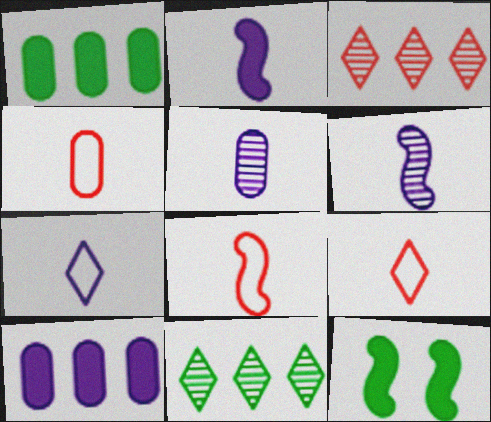[[2, 5, 7], 
[4, 8, 9]]